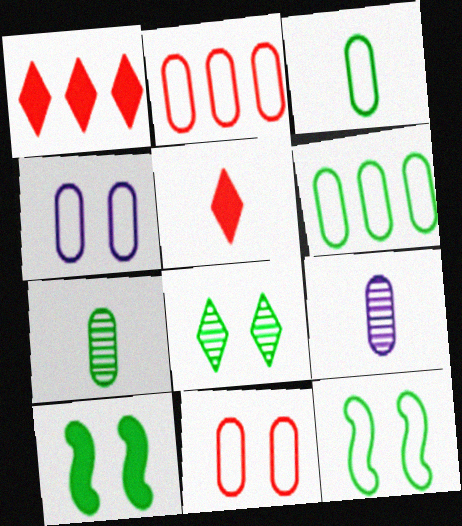[[1, 9, 12], 
[2, 3, 4]]